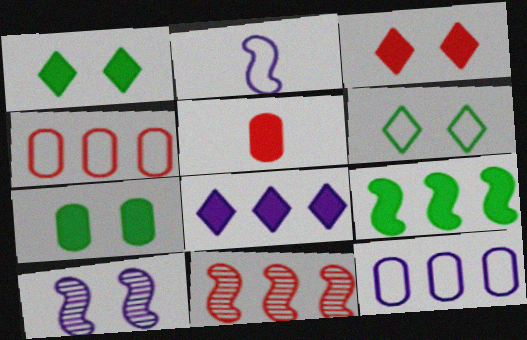[[2, 4, 6]]